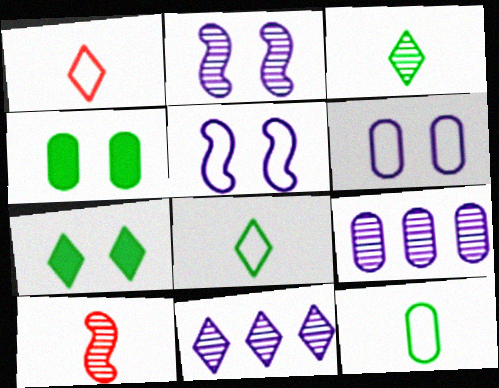[[1, 7, 11]]